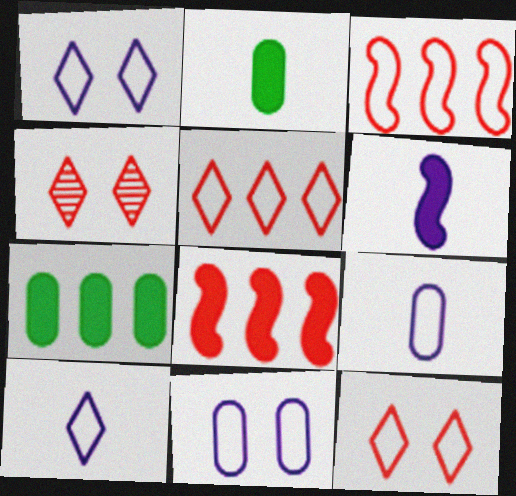[]